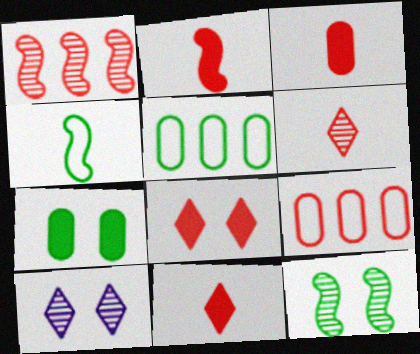[[2, 3, 11], 
[2, 5, 10]]